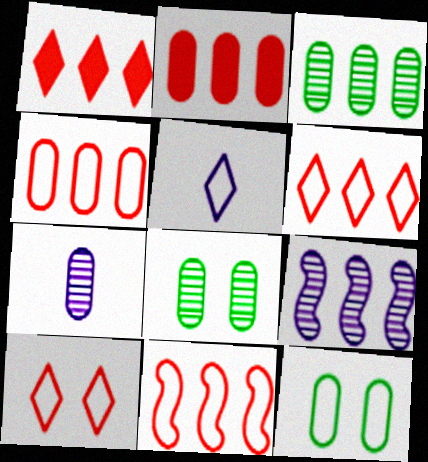[[2, 7, 12], 
[4, 6, 11], 
[5, 11, 12]]